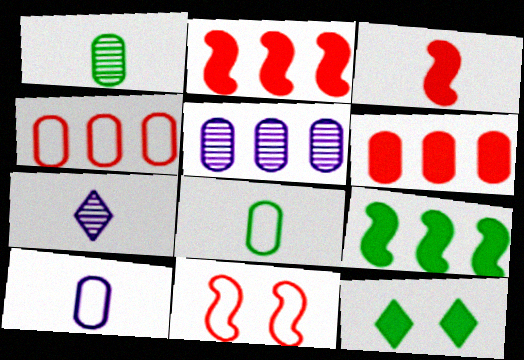[[3, 7, 8]]